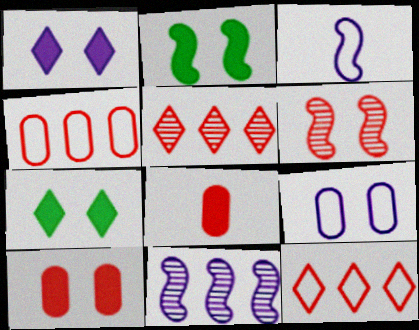[[1, 2, 10], 
[6, 7, 9], 
[6, 8, 12]]